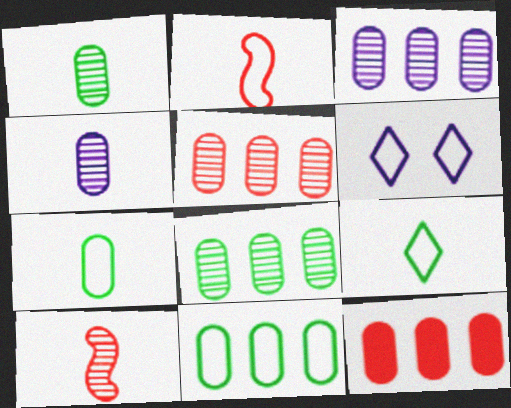[[2, 6, 11], 
[3, 5, 8], 
[3, 11, 12]]